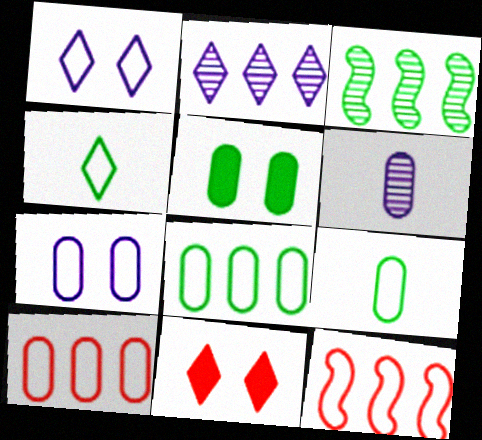[[1, 9, 12], 
[2, 4, 11], 
[3, 4, 5], 
[4, 7, 12], 
[5, 6, 10], 
[7, 9, 10]]